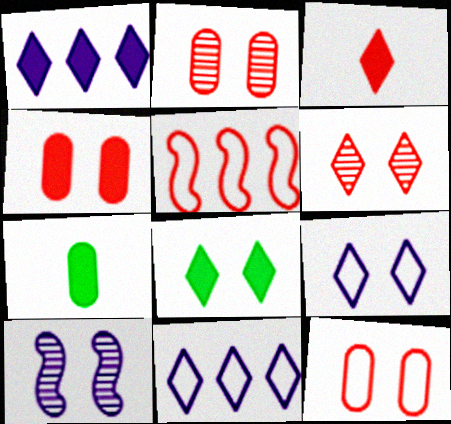[[1, 3, 8], 
[2, 3, 5], 
[2, 4, 12], 
[6, 8, 9], 
[8, 10, 12]]